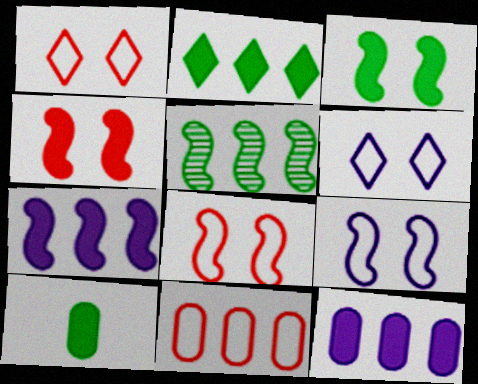[[2, 3, 10]]